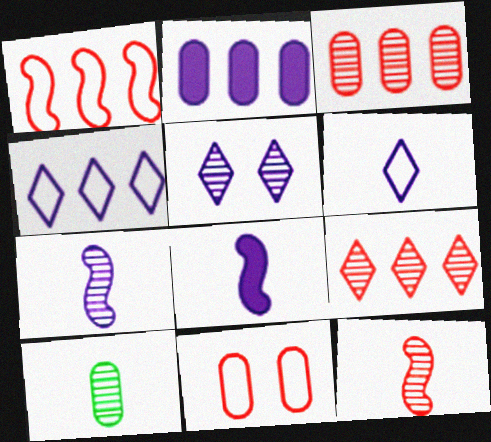[[2, 10, 11]]